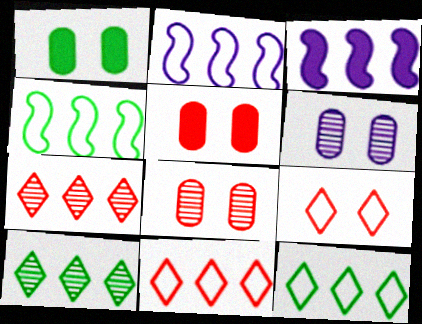[]